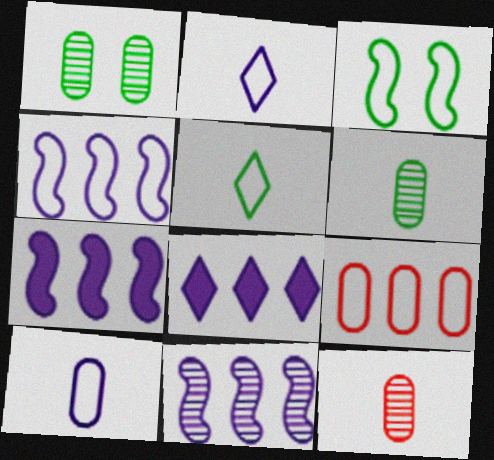[[2, 3, 9], 
[3, 8, 12], 
[4, 7, 11]]